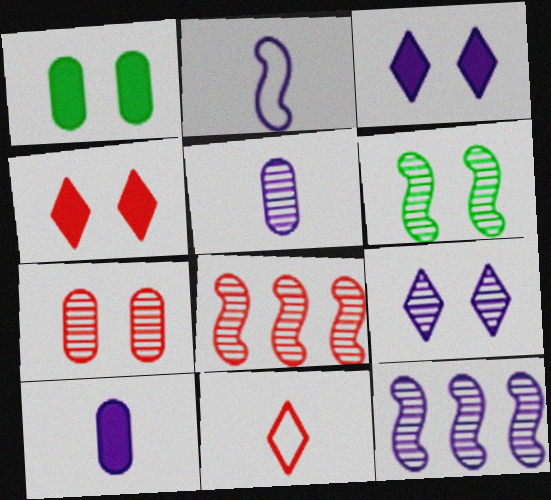[[1, 11, 12], 
[5, 9, 12], 
[6, 7, 9]]